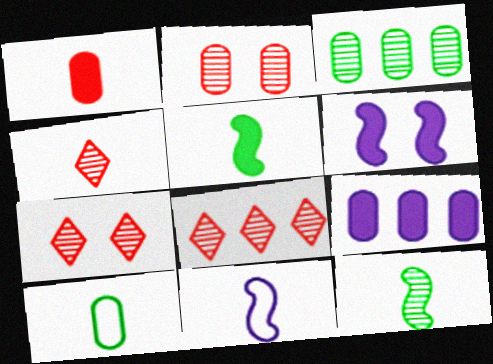[[2, 9, 10], 
[4, 7, 8], 
[6, 8, 10]]